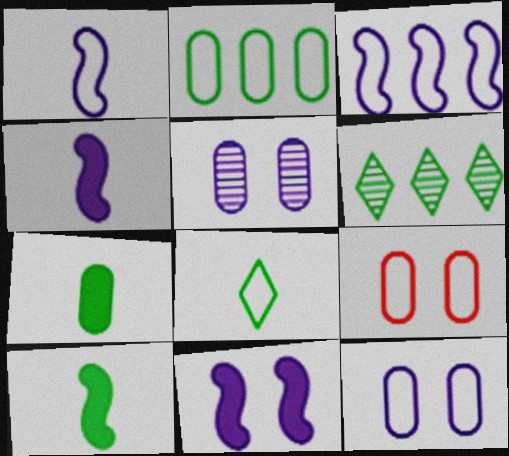[[3, 8, 9], 
[4, 6, 9]]